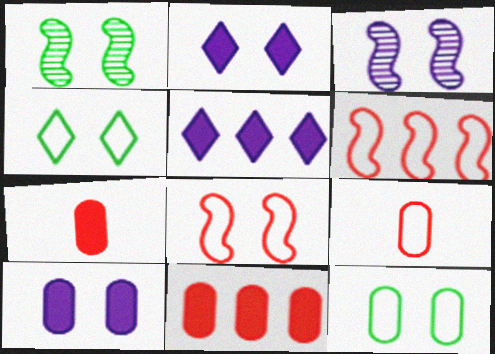[[1, 5, 9]]